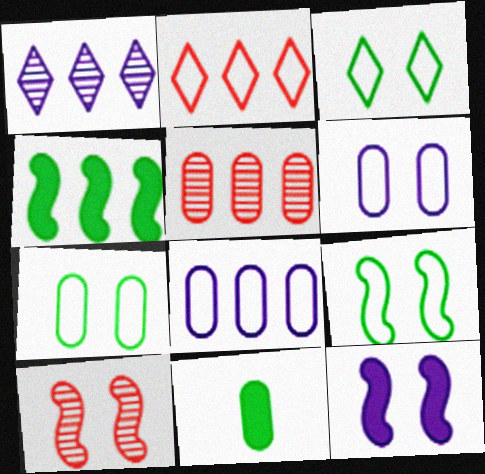[[3, 7, 9], 
[5, 6, 11], 
[9, 10, 12]]